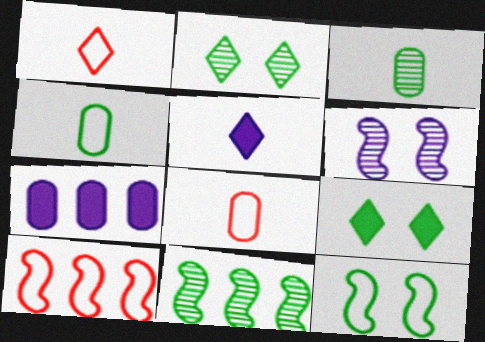[[2, 3, 11], 
[4, 9, 11]]